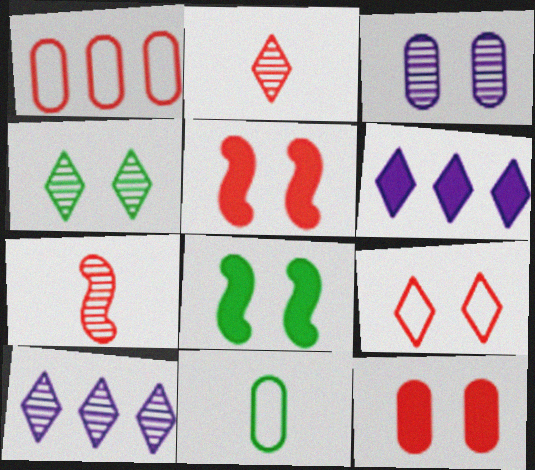[[1, 2, 5], 
[2, 4, 10], 
[3, 8, 9], 
[5, 10, 11]]